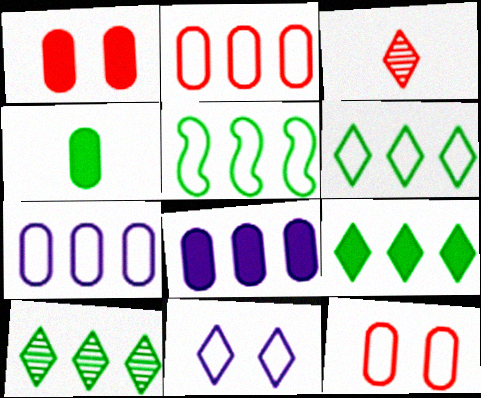[[1, 4, 8], 
[3, 9, 11], 
[6, 9, 10]]